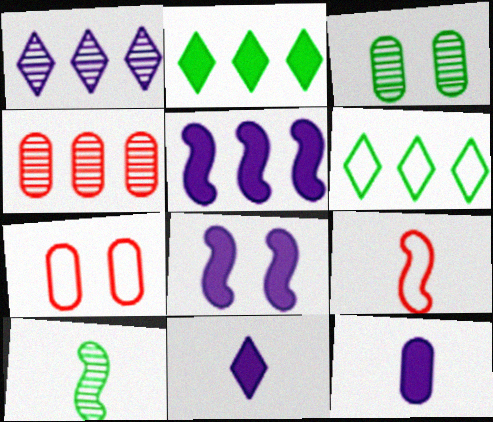[[4, 5, 6]]